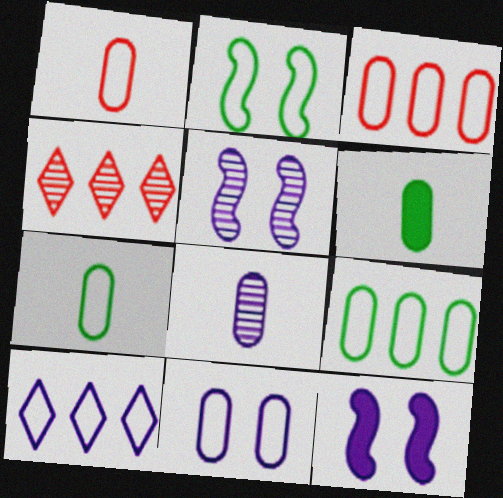[[1, 2, 10], 
[1, 6, 8], 
[1, 9, 11], 
[3, 7, 11], 
[4, 7, 12], 
[8, 10, 12]]